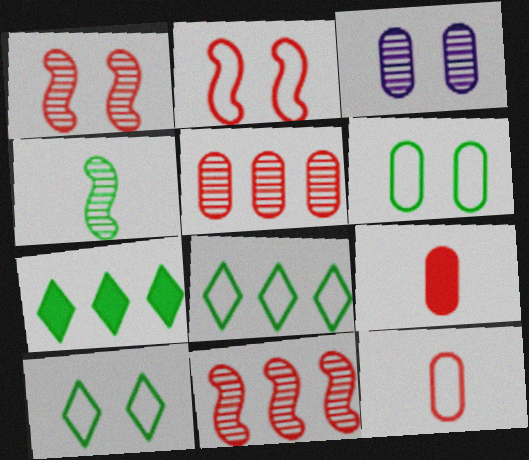[[4, 6, 7]]